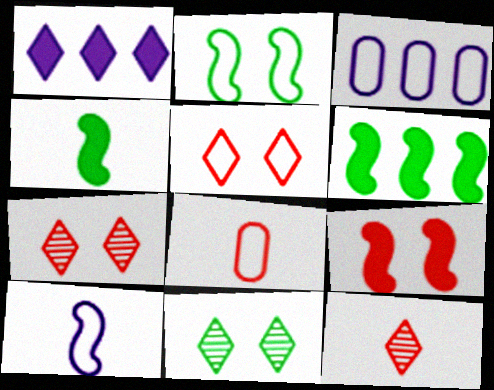[[3, 4, 7]]